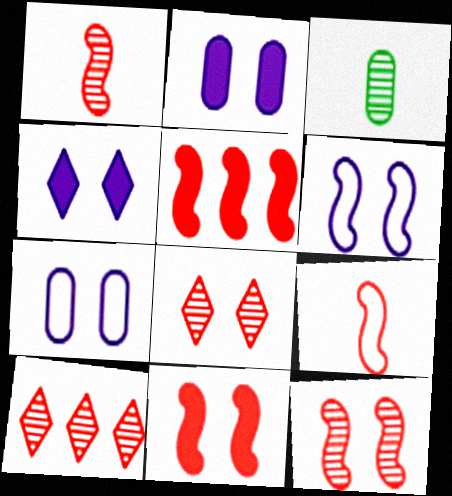[[5, 9, 12]]